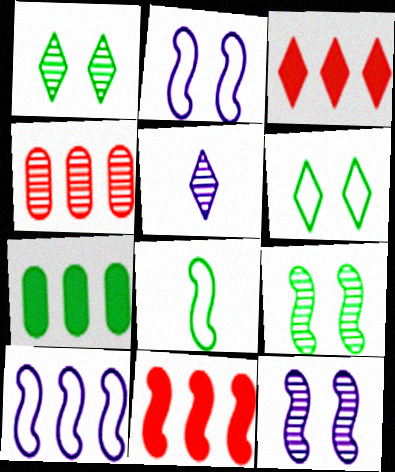[[1, 7, 8], 
[3, 5, 6], 
[4, 5, 9], 
[8, 11, 12]]